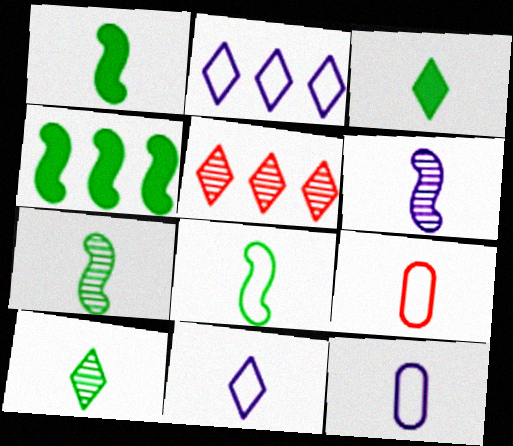[[1, 7, 8], 
[3, 6, 9], 
[8, 9, 11]]